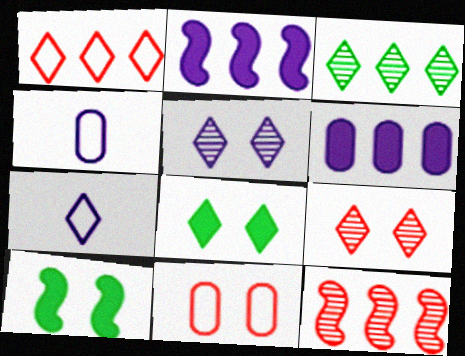[[2, 4, 5], 
[4, 8, 12], 
[5, 10, 11]]